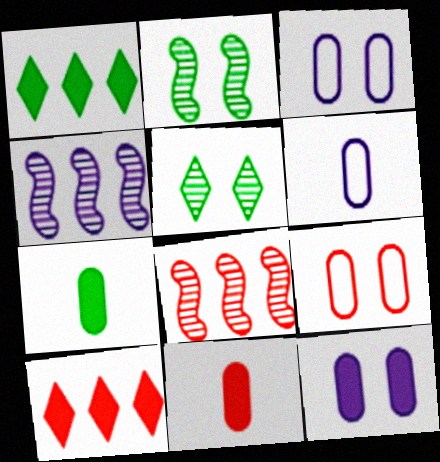[[2, 6, 10]]